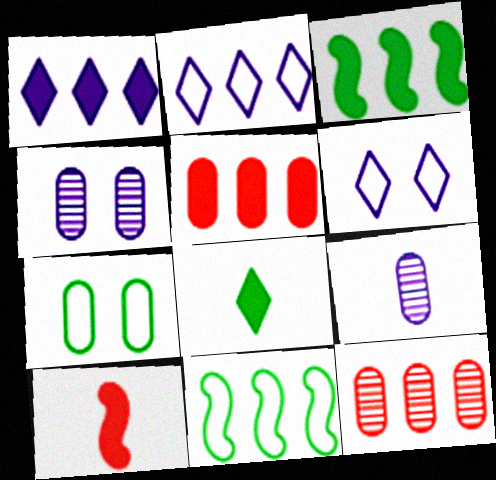[[1, 3, 5], 
[1, 11, 12], 
[2, 3, 12], 
[5, 7, 9]]